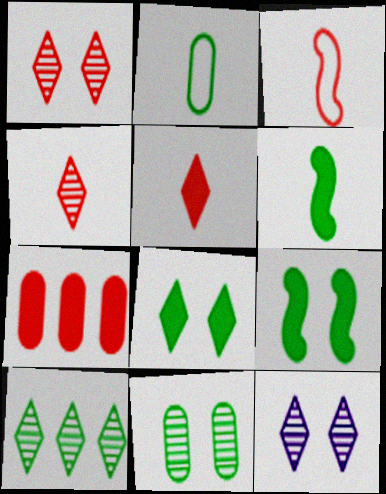[[1, 3, 7], 
[2, 9, 10], 
[4, 10, 12]]